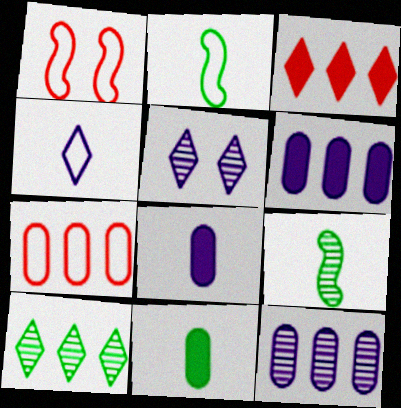[[1, 8, 10]]